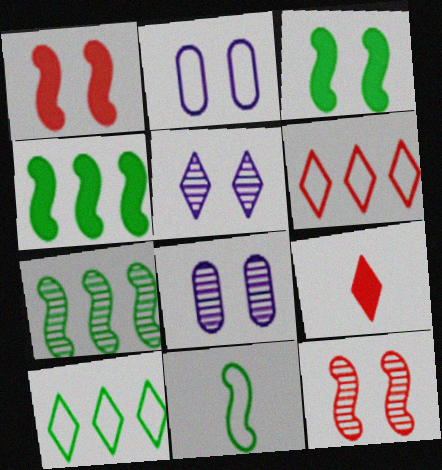[[2, 6, 11], 
[2, 7, 9], 
[3, 7, 11], 
[5, 9, 10]]